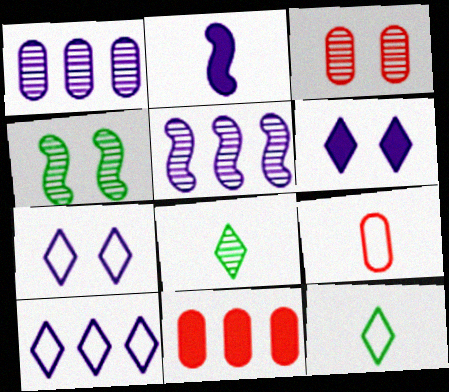[[1, 2, 7], 
[2, 8, 9], 
[3, 5, 8], 
[3, 9, 11]]